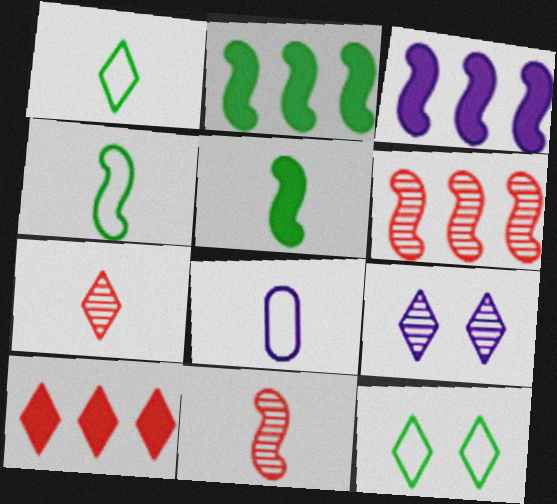[[1, 9, 10], 
[3, 8, 9], 
[5, 7, 8]]